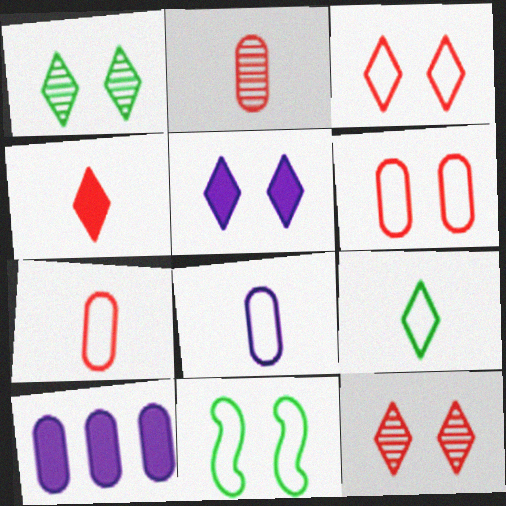[[1, 3, 5]]